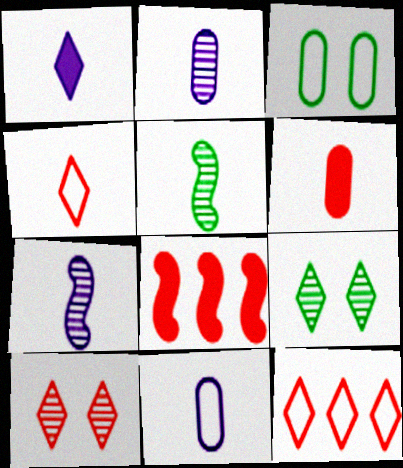[[1, 7, 11], 
[1, 9, 12], 
[8, 9, 11]]